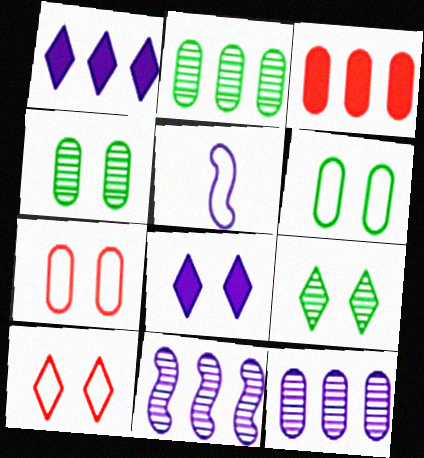[[3, 5, 9], 
[5, 8, 12], 
[8, 9, 10]]